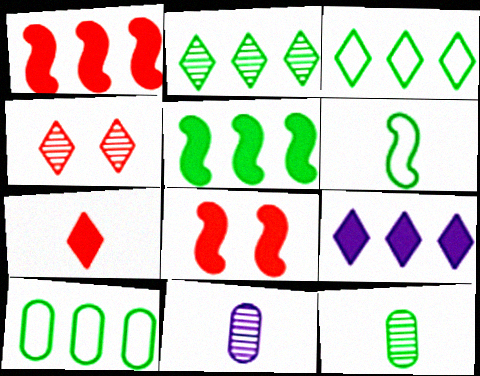[[2, 5, 10], 
[3, 8, 11], 
[6, 7, 11]]